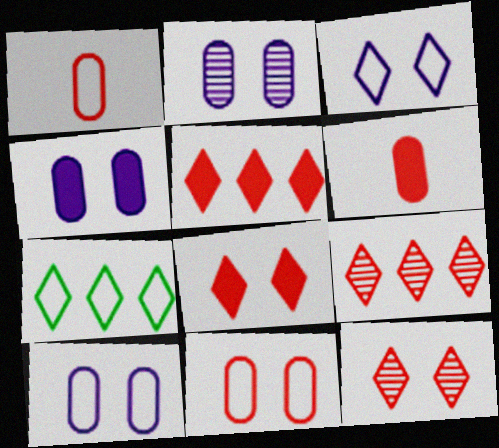[[2, 4, 10]]